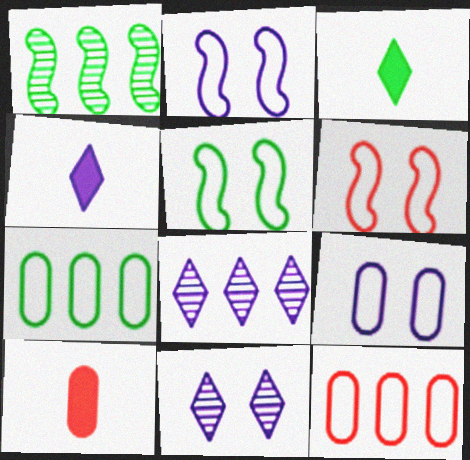[[2, 5, 6], 
[5, 8, 10]]